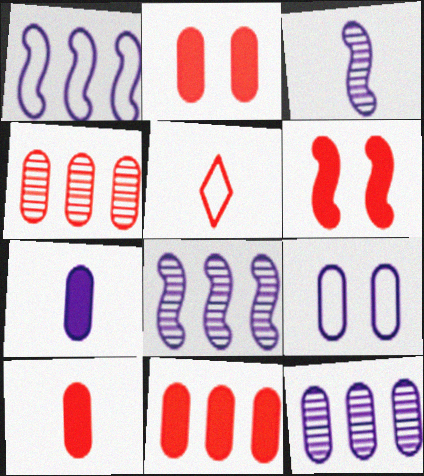[[2, 10, 11], 
[4, 5, 6], 
[7, 9, 12]]